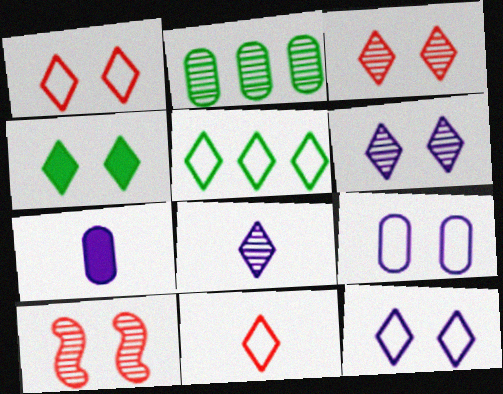[[1, 4, 6], 
[2, 8, 10], 
[3, 4, 12], 
[4, 9, 10], 
[5, 7, 10], 
[5, 11, 12]]